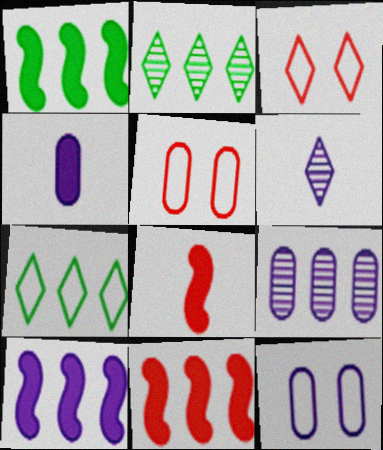[[1, 5, 6], 
[1, 10, 11], 
[2, 8, 12], 
[4, 9, 12], 
[6, 10, 12], 
[7, 9, 11]]